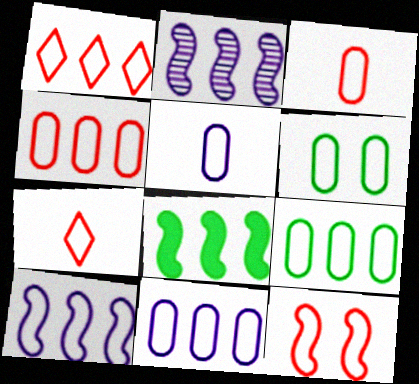[[1, 3, 12], 
[1, 9, 10], 
[3, 6, 11], 
[4, 5, 6], 
[4, 7, 12], 
[4, 9, 11], 
[6, 7, 10]]